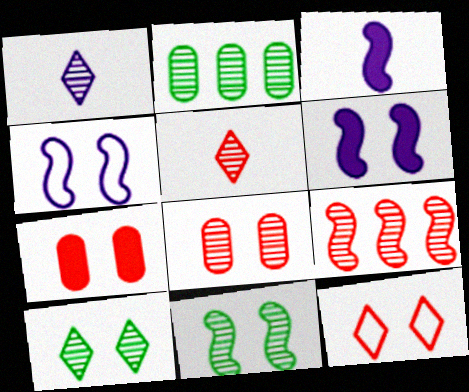[[2, 3, 12], 
[4, 7, 10], 
[5, 8, 9]]